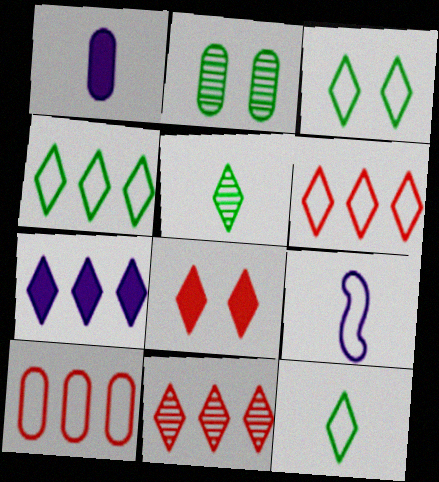[[1, 2, 10], 
[3, 4, 12], 
[3, 9, 10], 
[4, 7, 11]]